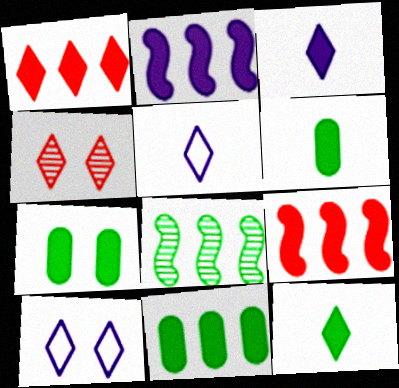[[1, 2, 11], 
[3, 7, 9], 
[6, 7, 11]]